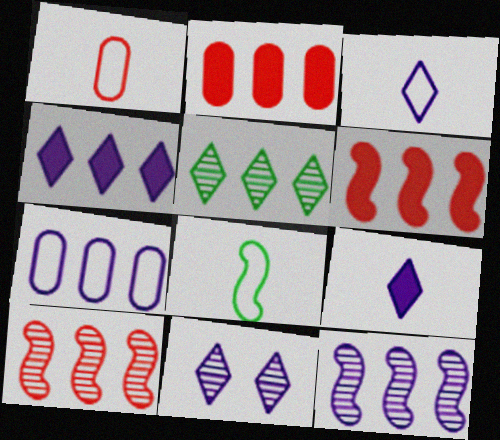[[1, 3, 8], 
[2, 8, 11], 
[3, 4, 11], 
[4, 7, 12], 
[5, 6, 7]]